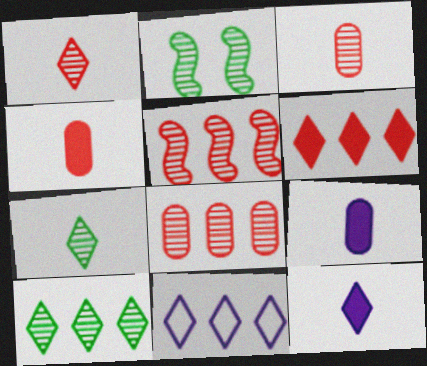[[2, 4, 11], 
[6, 10, 11]]